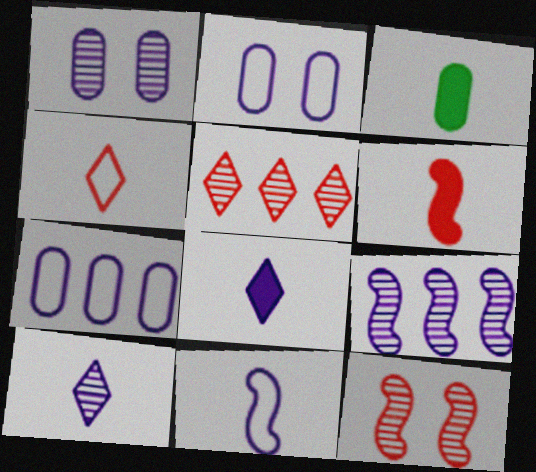[[1, 9, 10], 
[2, 8, 9], 
[3, 6, 8]]